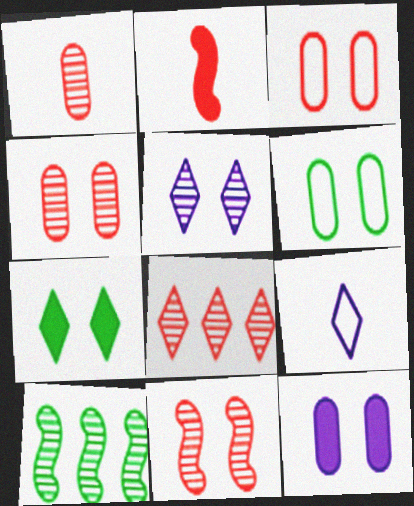[[1, 5, 10], 
[1, 8, 11], 
[2, 3, 8], 
[4, 6, 12], 
[7, 8, 9]]